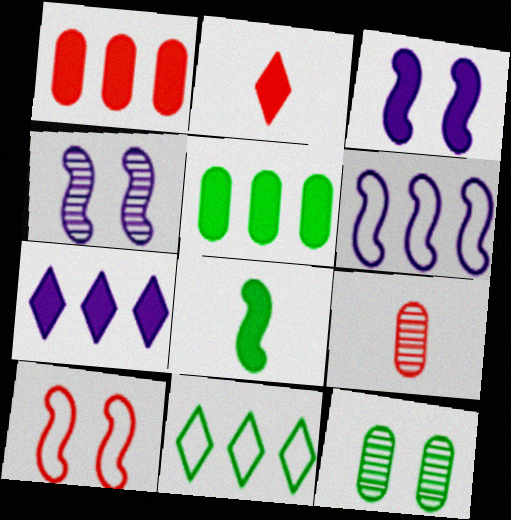[[2, 3, 5], 
[2, 6, 12], 
[3, 9, 11], 
[8, 11, 12]]